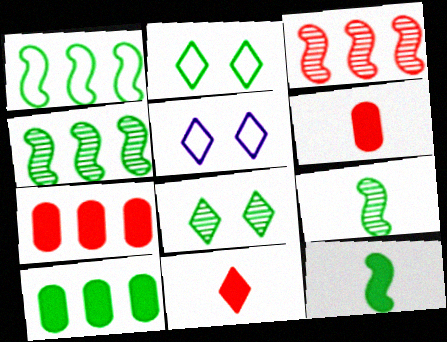[[2, 9, 10], 
[4, 5, 6], 
[5, 7, 9]]